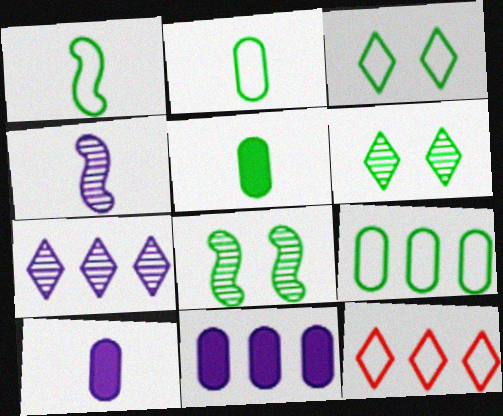[[1, 3, 9], 
[8, 10, 12]]